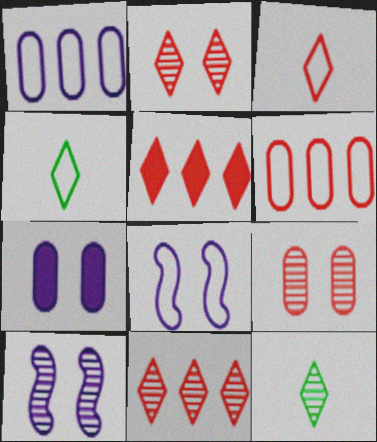[[2, 3, 5], 
[4, 6, 8]]